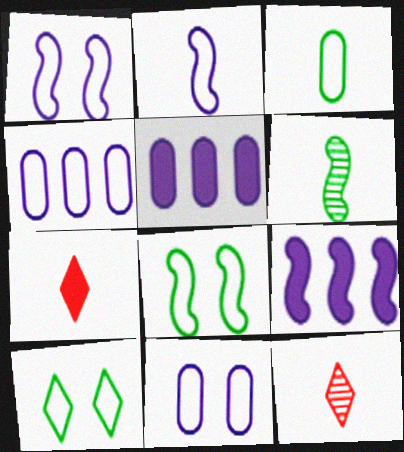[[5, 8, 12]]